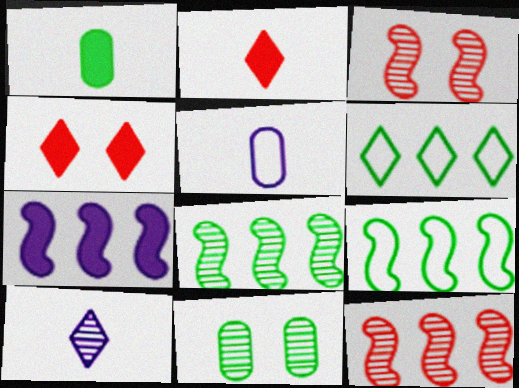[[1, 4, 7], 
[4, 5, 8], 
[4, 6, 10], 
[7, 9, 12], 
[10, 11, 12]]